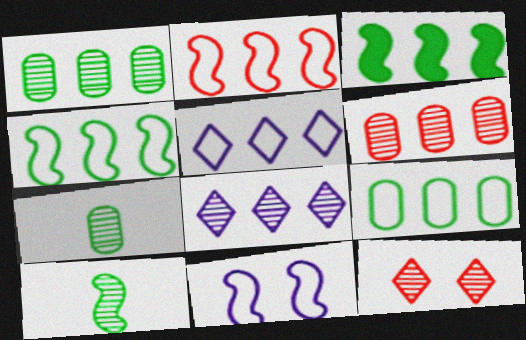[[2, 5, 9], 
[3, 5, 6]]